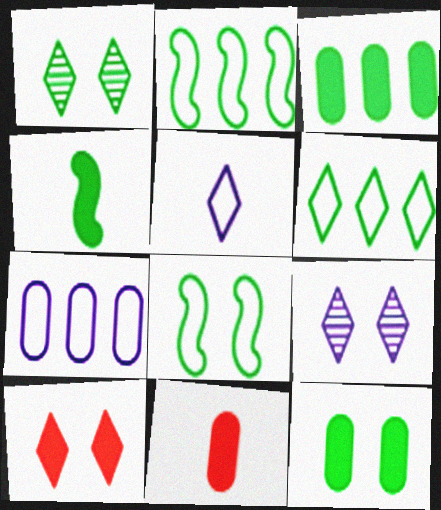[[1, 8, 12], 
[2, 9, 11]]